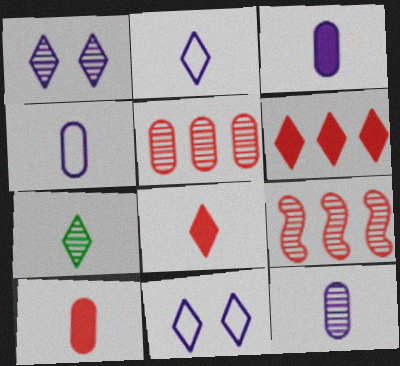[[2, 7, 8], 
[3, 4, 12], 
[6, 7, 11]]